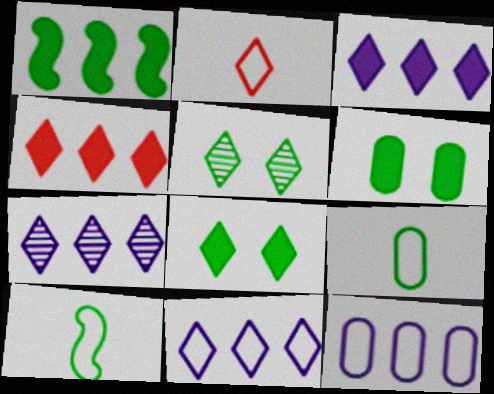[[1, 5, 9], 
[2, 3, 5], 
[2, 7, 8], 
[3, 7, 11]]